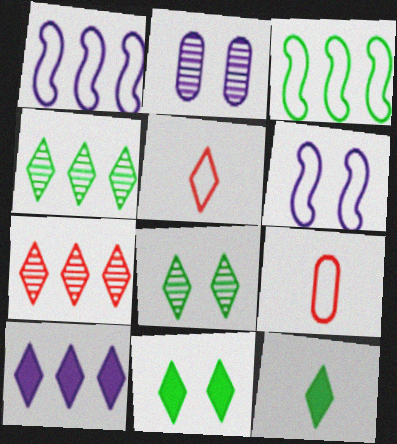[[5, 8, 10]]